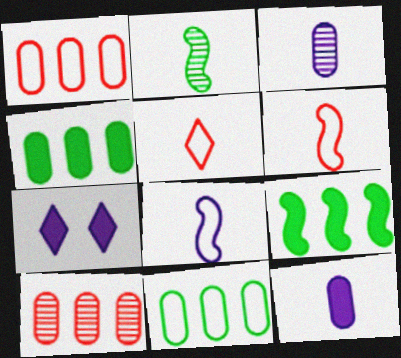[[1, 2, 7], 
[2, 5, 12]]